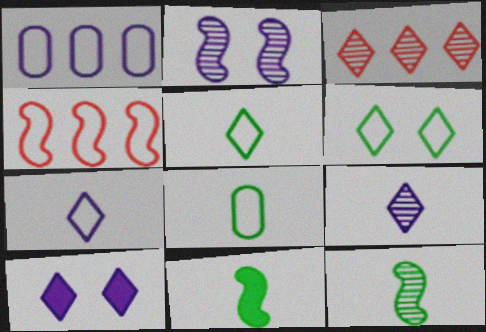[[2, 4, 11], 
[3, 5, 10]]